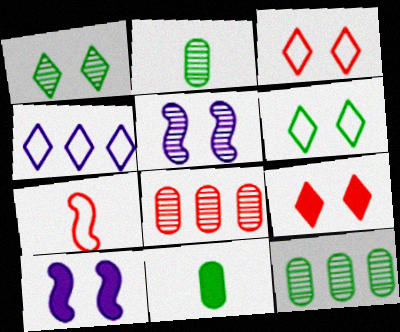[[7, 8, 9]]